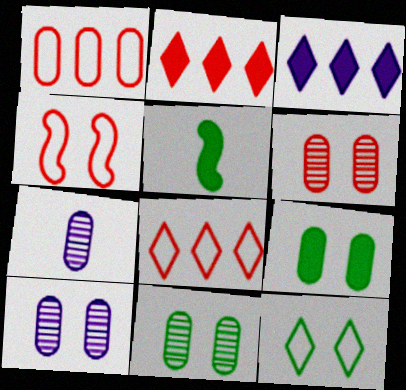[[1, 7, 9], 
[5, 8, 10], 
[6, 10, 11]]